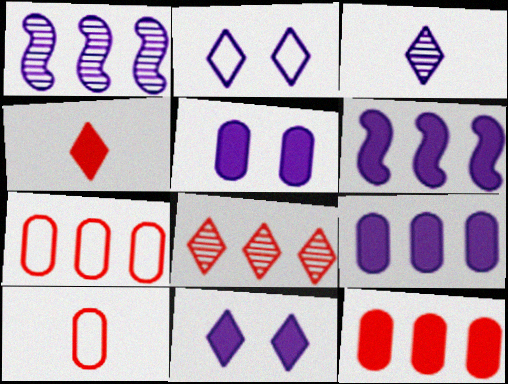[]